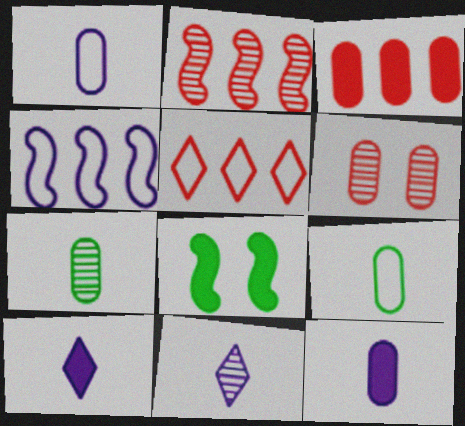[[2, 3, 5], 
[3, 8, 10]]